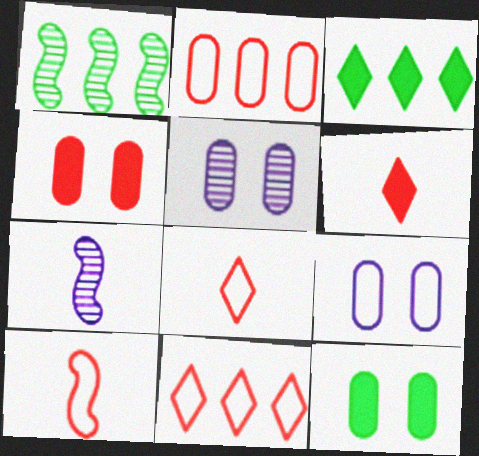[[1, 6, 9], 
[3, 5, 10], 
[7, 11, 12]]